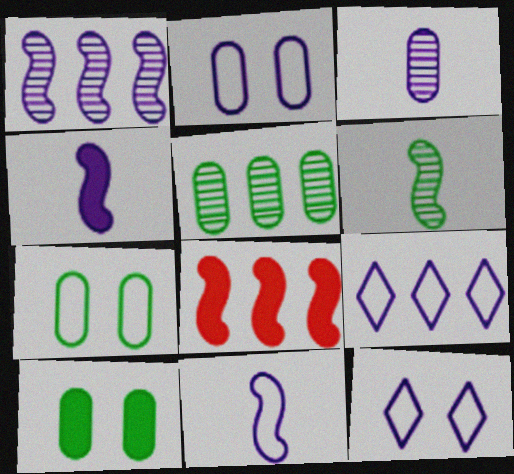[[2, 9, 11], 
[5, 8, 9]]